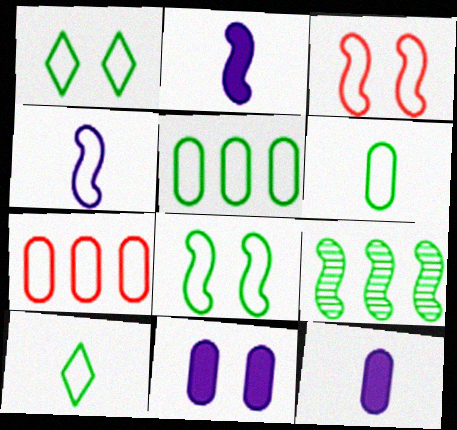[[1, 4, 7], 
[2, 3, 9], 
[5, 8, 10]]